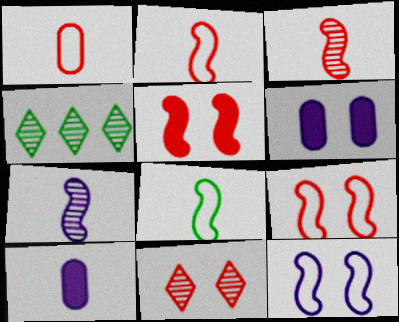[[2, 4, 6], 
[4, 9, 10]]